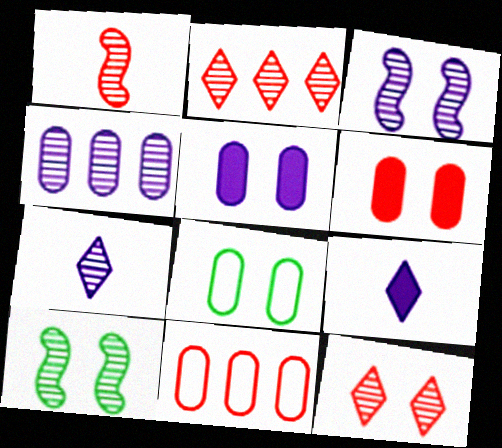[[3, 4, 7], 
[9, 10, 11]]